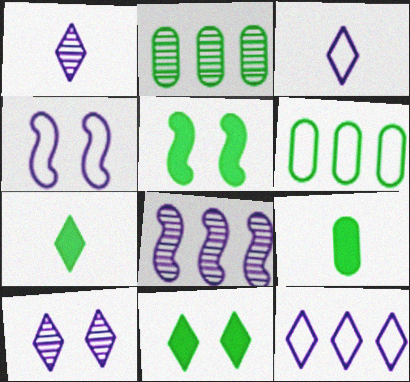[]